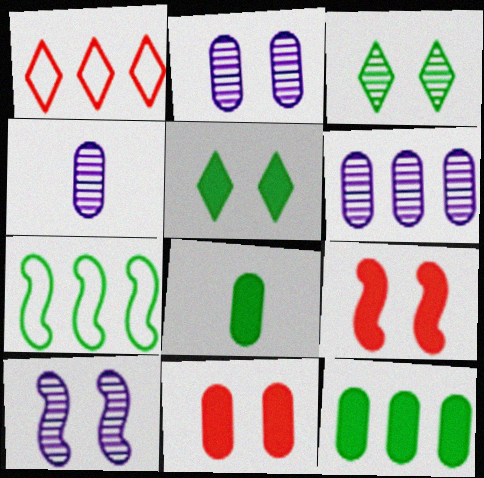[[1, 8, 10], 
[2, 4, 6], 
[3, 7, 8]]